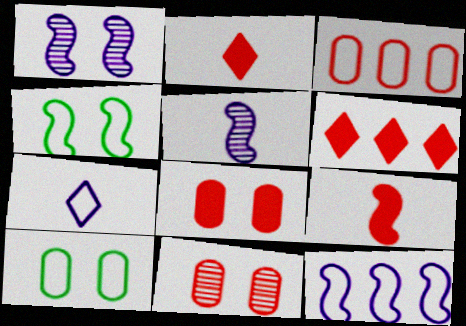[[3, 4, 7], 
[5, 6, 10], 
[6, 8, 9]]